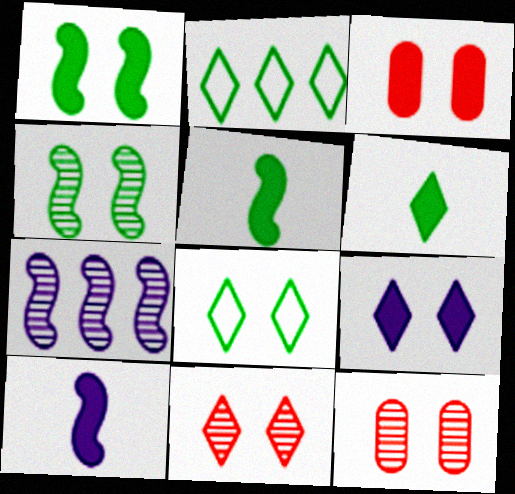[[1, 3, 9], 
[2, 10, 12], 
[8, 9, 11]]